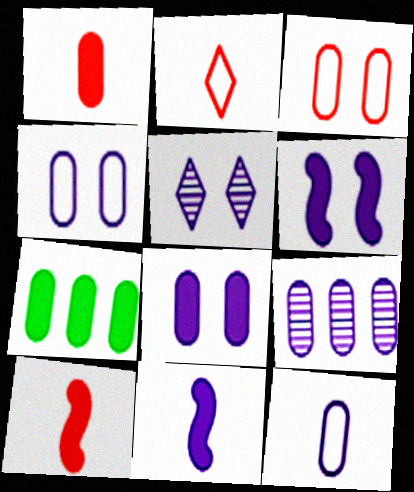[[1, 7, 8], 
[4, 5, 6], 
[8, 9, 12]]